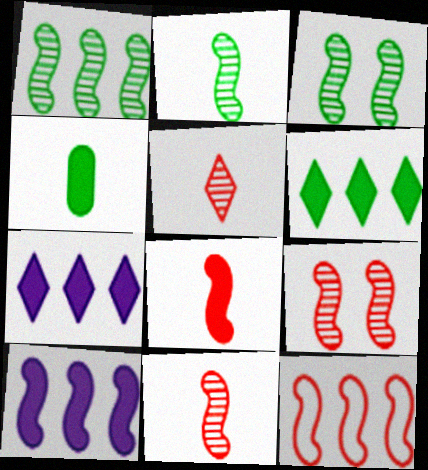[[1, 2, 3], 
[1, 10, 12], 
[8, 9, 12]]